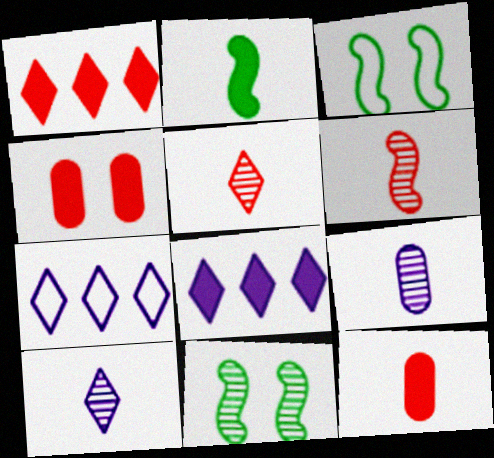[[1, 3, 9], 
[2, 4, 8], 
[7, 11, 12]]